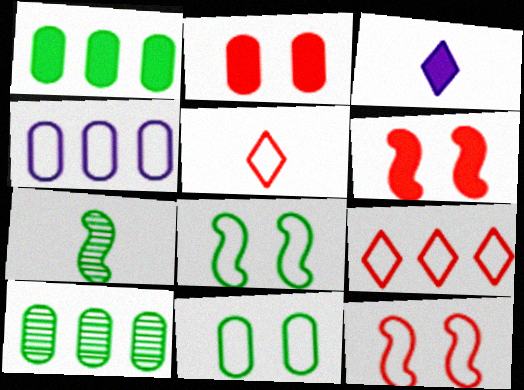[[1, 3, 6], 
[3, 10, 12], 
[4, 5, 8]]